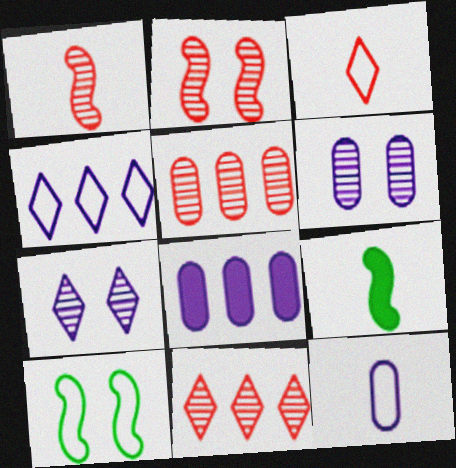[[6, 8, 12]]